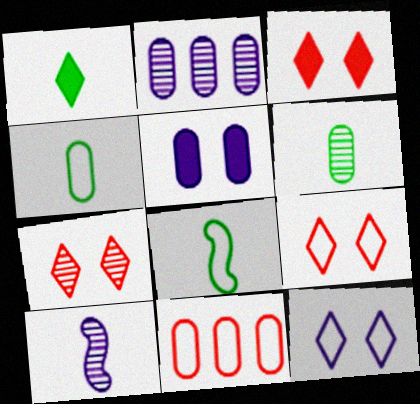[[1, 6, 8], 
[2, 3, 8], 
[3, 7, 9], 
[5, 6, 11], 
[8, 11, 12]]